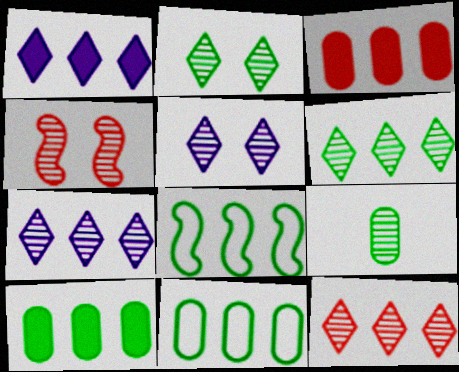[[3, 7, 8], 
[4, 7, 9], 
[6, 7, 12], 
[6, 8, 10]]